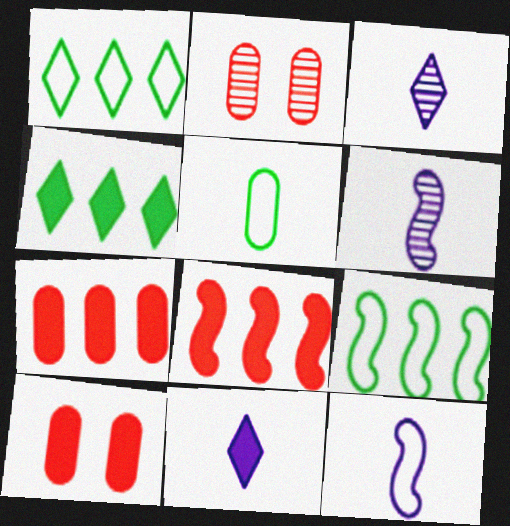[[1, 6, 10], 
[2, 4, 12], 
[2, 9, 11], 
[3, 9, 10]]